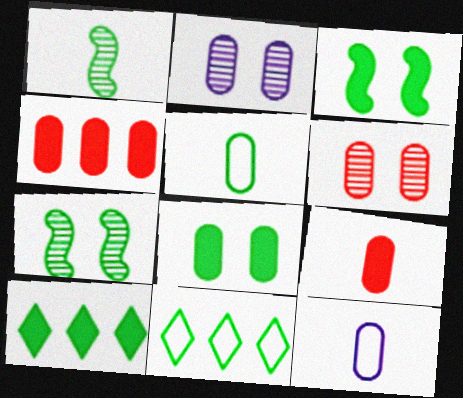[[1, 8, 11], 
[2, 4, 5], 
[5, 7, 10]]